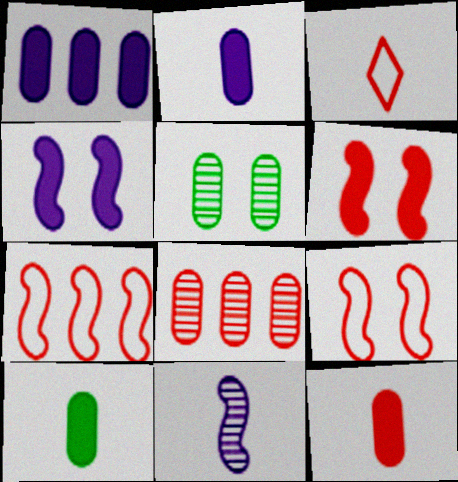[[2, 10, 12], 
[3, 6, 8], 
[3, 10, 11]]